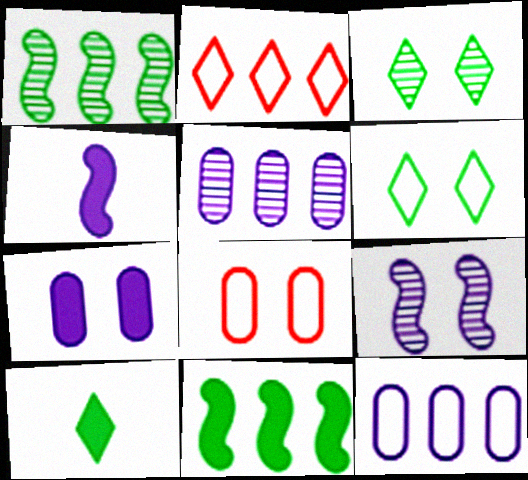[[2, 5, 11]]